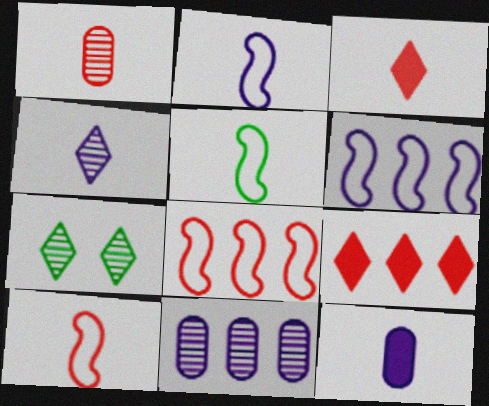[[1, 3, 10], 
[2, 4, 12], 
[2, 5, 10], 
[7, 8, 12]]